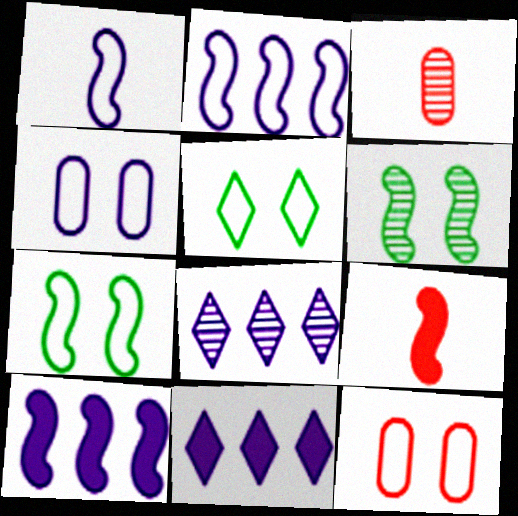[[2, 6, 9], 
[3, 5, 10], 
[3, 6, 8], 
[3, 7, 11]]